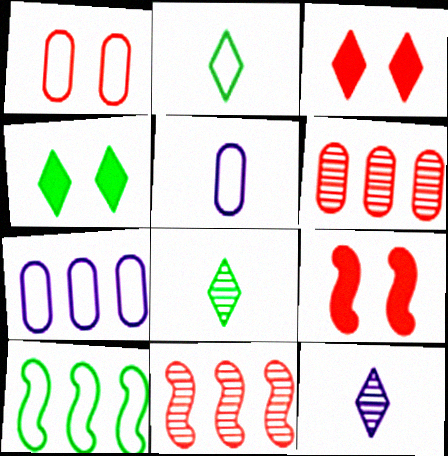[[4, 5, 11], 
[7, 8, 9]]